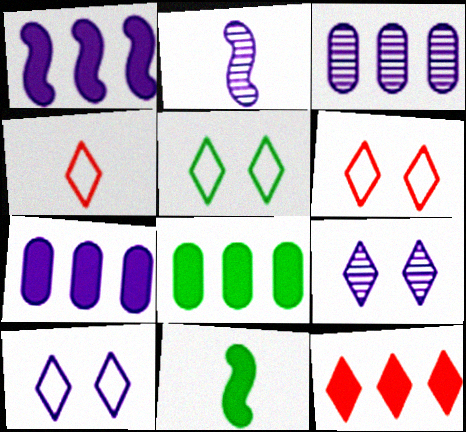[[1, 8, 12], 
[2, 3, 9], 
[2, 6, 8], 
[2, 7, 10], 
[3, 6, 11], 
[5, 6, 10]]